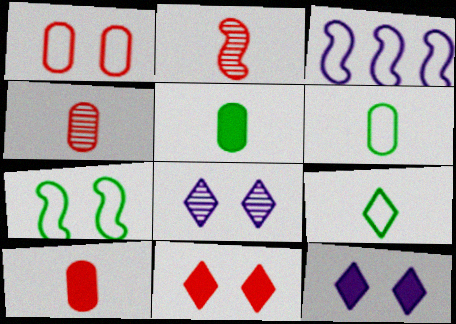[[1, 3, 9]]